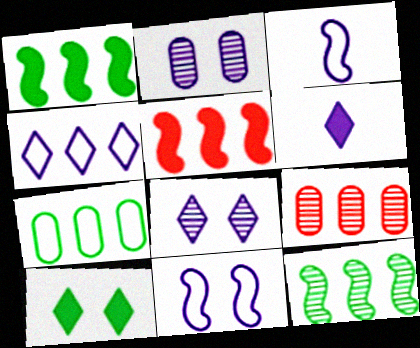[[1, 4, 9], 
[3, 9, 10], 
[4, 6, 8]]